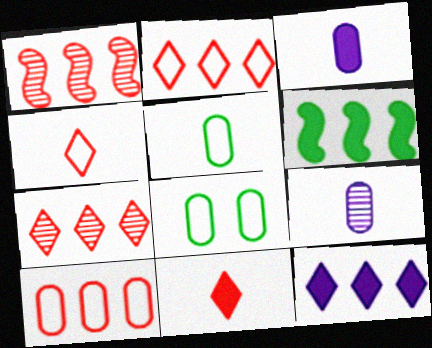[]